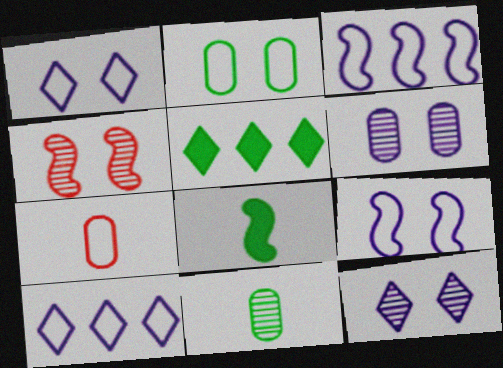[[3, 4, 8]]